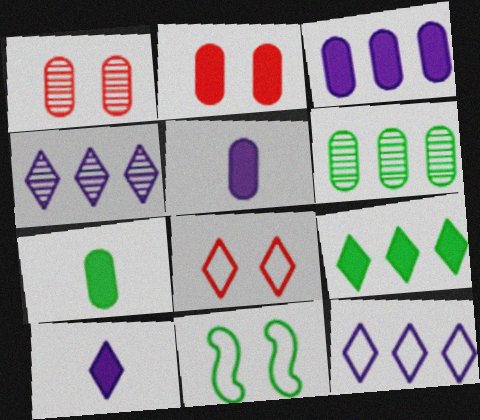[[2, 3, 7]]